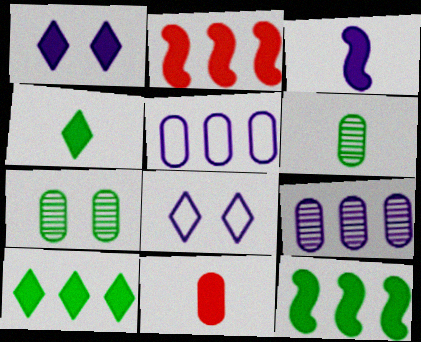[[1, 11, 12], 
[2, 6, 8], 
[3, 4, 11], 
[3, 8, 9], 
[5, 7, 11]]